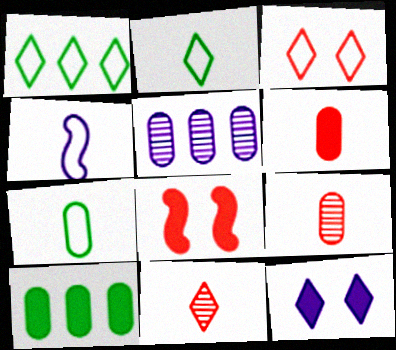[[1, 11, 12], 
[2, 5, 8], 
[4, 5, 12]]